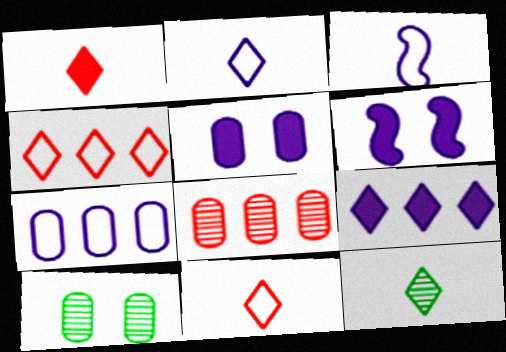[[1, 2, 12]]